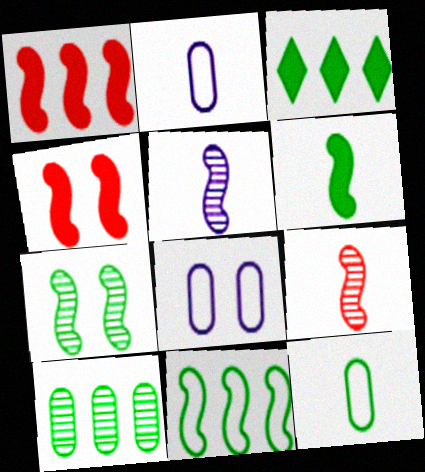[[3, 7, 12], 
[3, 8, 9], 
[3, 10, 11], 
[4, 5, 11], 
[6, 7, 11]]